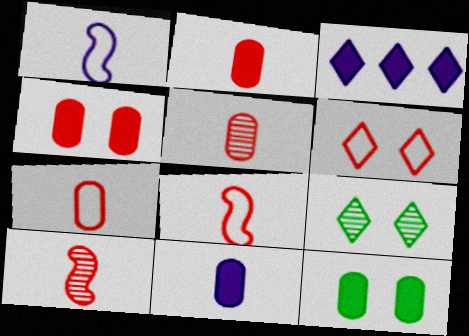[[2, 5, 7]]